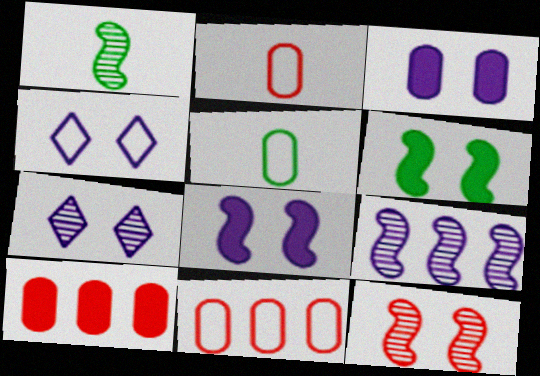[[1, 4, 10], 
[1, 9, 12]]